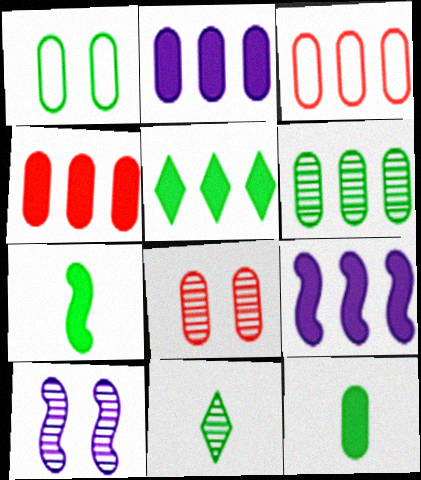[[1, 6, 12], 
[2, 3, 6], 
[4, 5, 9]]